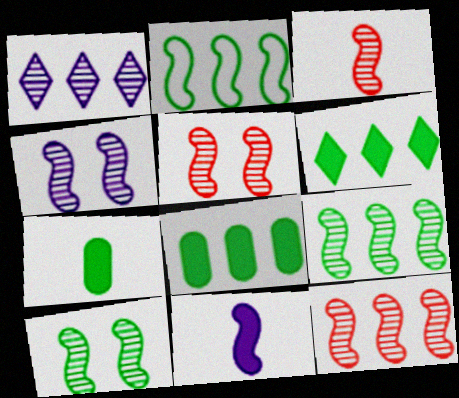[[2, 5, 11], 
[3, 4, 9], 
[3, 5, 12], 
[4, 5, 10]]